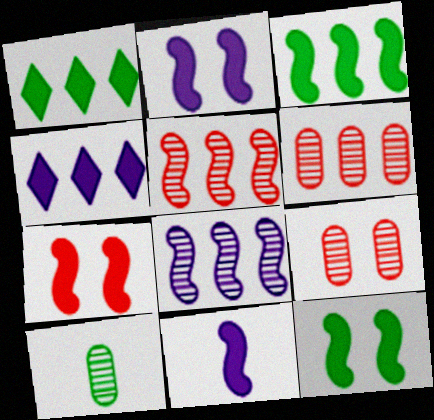[[2, 7, 12], 
[3, 7, 11]]